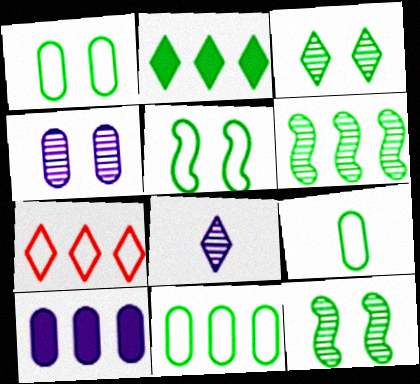[[1, 9, 11], 
[2, 6, 11], 
[2, 9, 12], 
[6, 7, 10]]